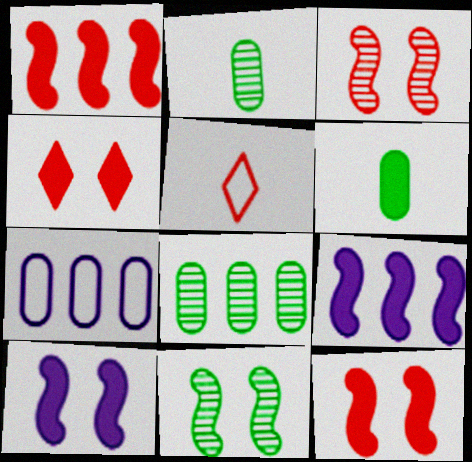[[4, 6, 9], 
[5, 8, 10]]